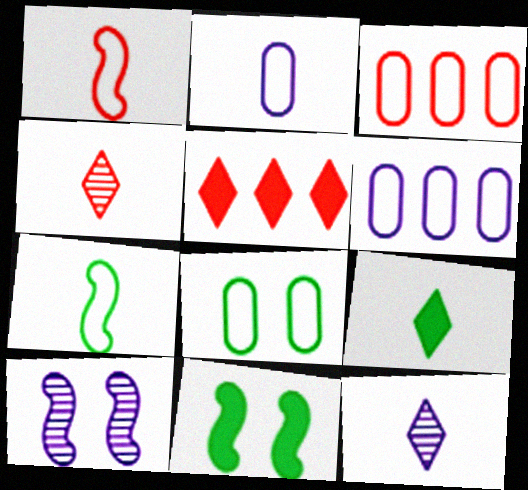[[2, 3, 8], 
[3, 9, 10], 
[3, 11, 12], 
[4, 6, 11]]